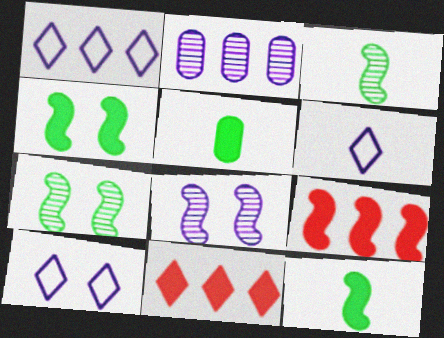[[1, 6, 10]]